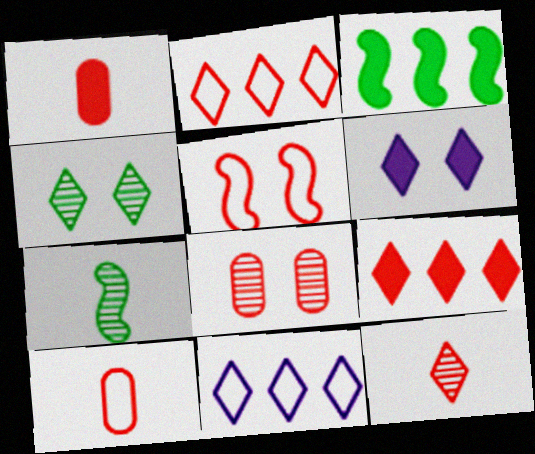[[1, 3, 6], 
[2, 5, 10]]